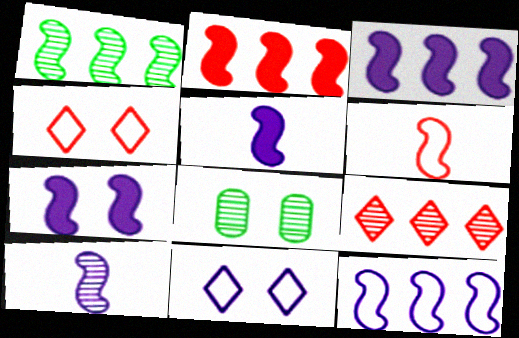[[1, 2, 12], 
[1, 6, 7], 
[3, 5, 7], 
[4, 7, 8], 
[7, 10, 12], 
[8, 9, 10]]